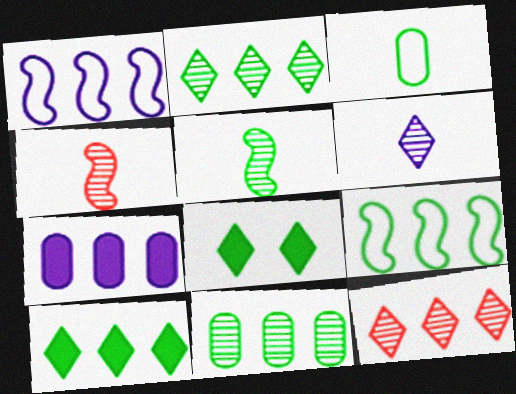[[7, 9, 12], 
[9, 10, 11]]